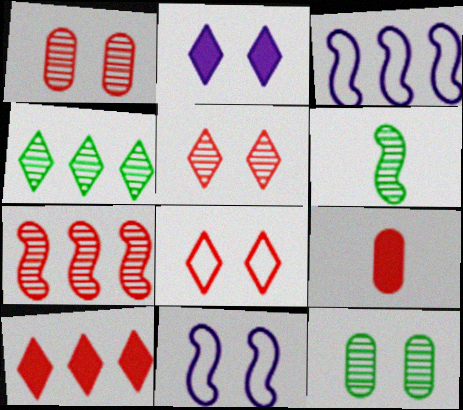[[4, 6, 12], 
[4, 9, 11], 
[7, 8, 9]]